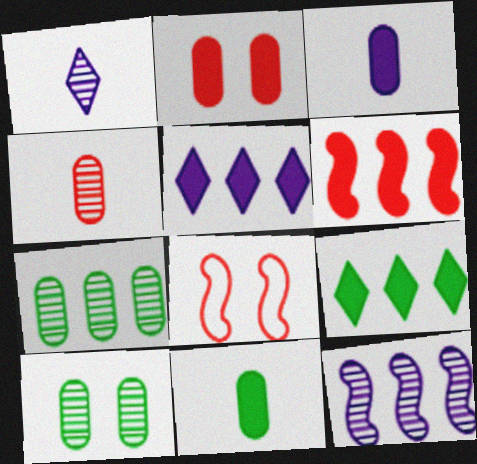[]